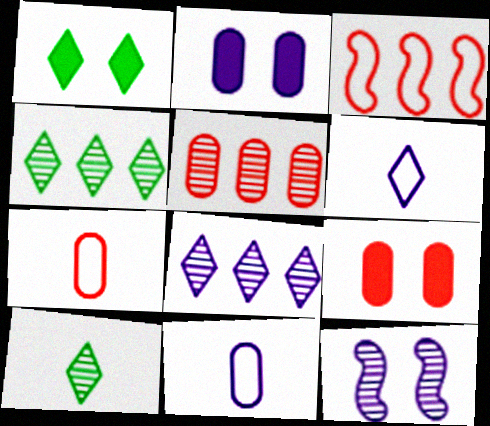[[2, 3, 10], 
[5, 7, 9], 
[5, 10, 12]]